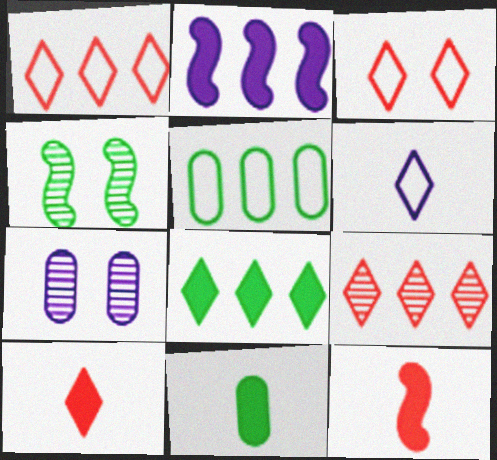[[2, 5, 9], 
[2, 6, 7], 
[3, 9, 10]]